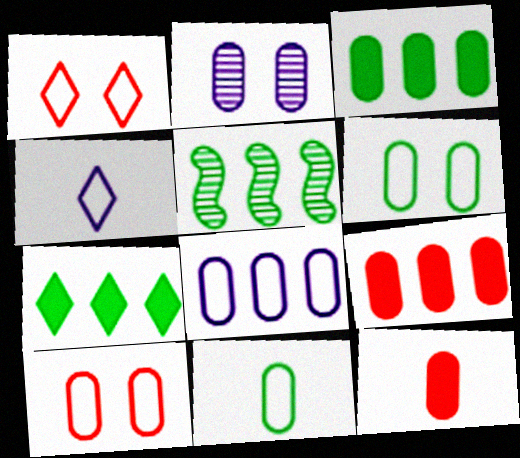[[2, 9, 11], 
[8, 10, 11]]